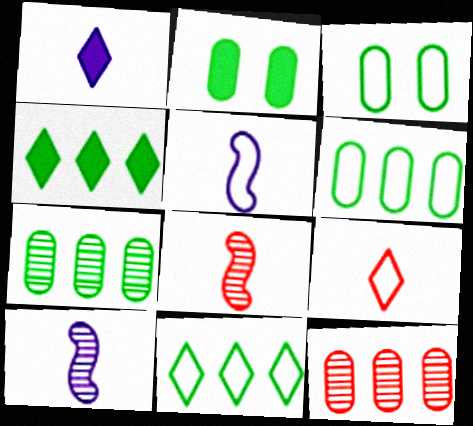[]